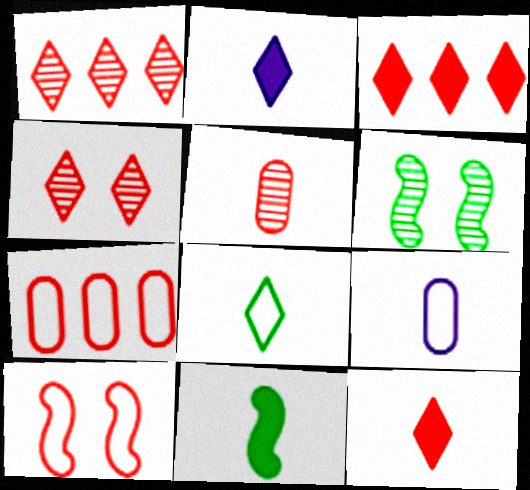[[2, 6, 7], 
[3, 5, 10], 
[3, 6, 9]]